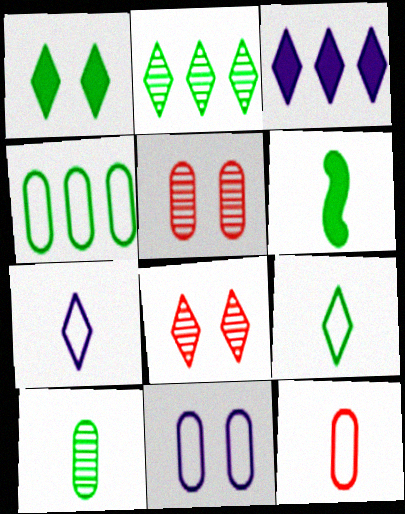[[1, 2, 9], 
[3, 8, 9], 
[4, 11, 12], 
[6, 9, 10]]